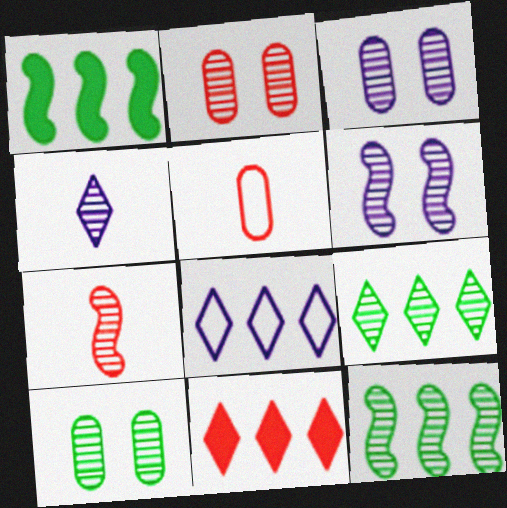[[2, 3, 10], 
[2, 4, 12], 
[3, 7, 9], 
[6, 7, 12], 
[8, 9, 11]]